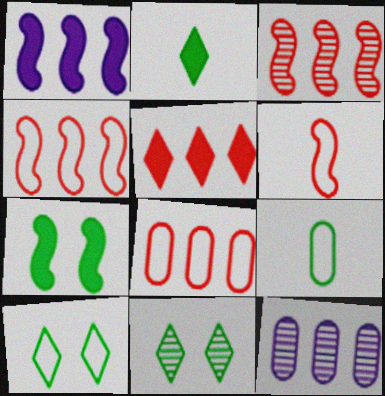[[3, 5, 8]]